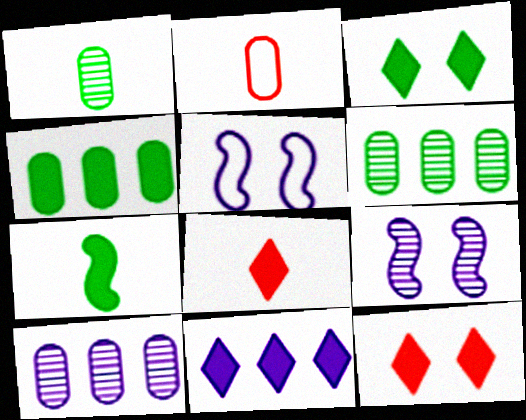[[3, 4, 7], 
[3, 8, 11], 
[5, 6, 8]]